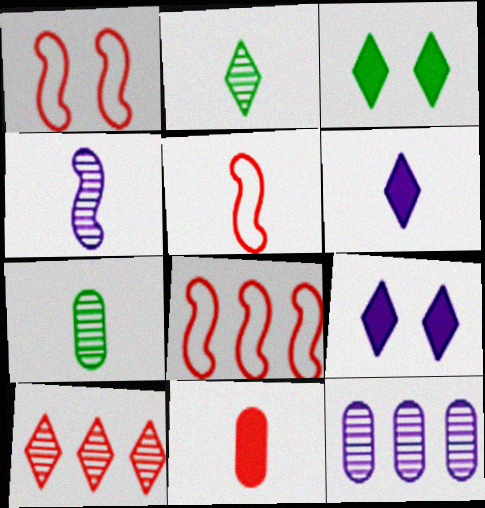[[1, 5, 8], 
[1, 10, 11], 
[3, 5, 12], 
[5, 6, 7], 
[7, 8, 9]]